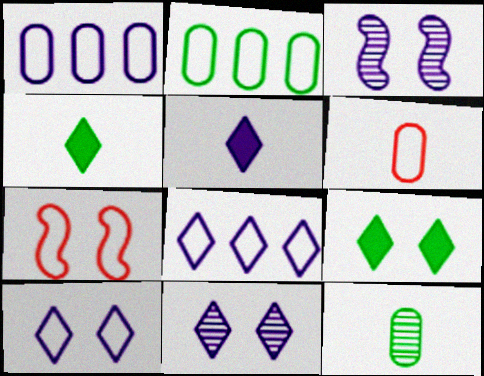[[1, 3, 5], 
[5, 8, 11]]